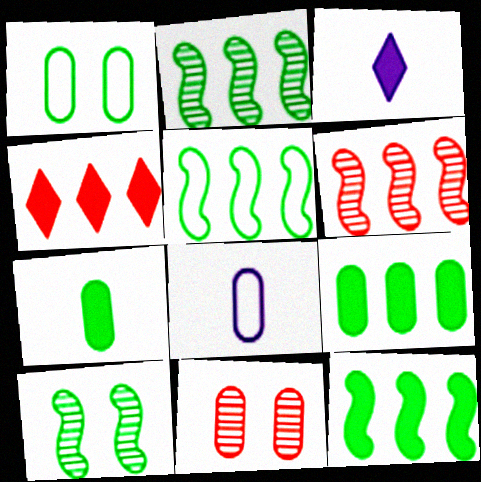[[1, 3, 6], 
[2, 5, 12], 
[3, 5, 11], 
[4, 8, 10], 
[8, 9, 11]]